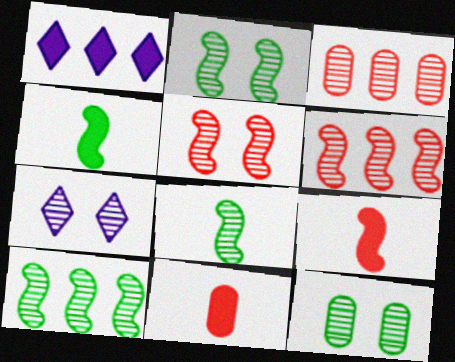[[2, 8, 10], 
[3, 7, 8], 
[5, 7, 12]]